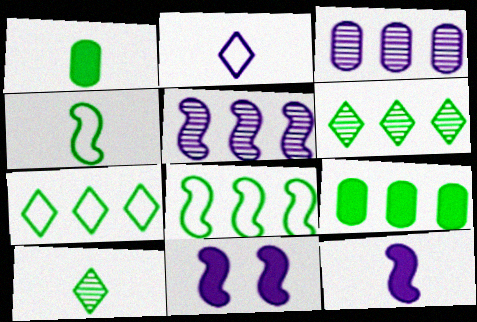[[1, 4, 10], 
[2, 3, 11], 
[6, 8, 9]]